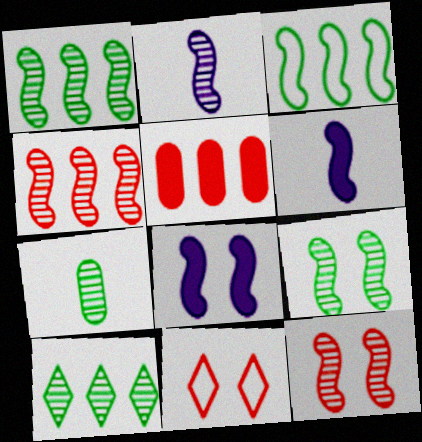[[1, 2, 12], 
[2, 4, 9], 
[3, 6, 12], 
[7, 9, 10]]